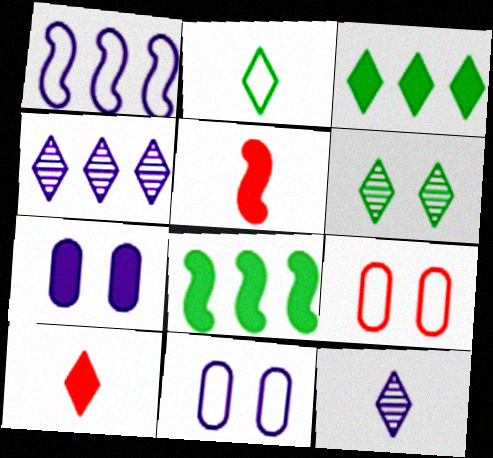[[1, 2, 9], 
[1, 7, 12], 
[2, 3, 6], 
[2, 10, 12], 
[3, 5, 7], 
[7, 8, 10], 
[8, 9, 12]]